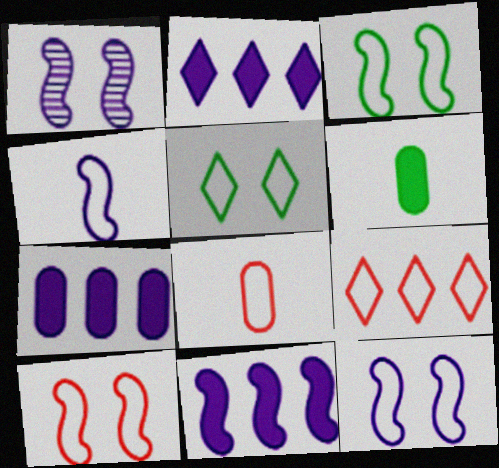[[1, 4, 11], 
[1, 6, 9], 
[2, 7, 11], 
[3, 10, 12], 
[8, 9, 10]]